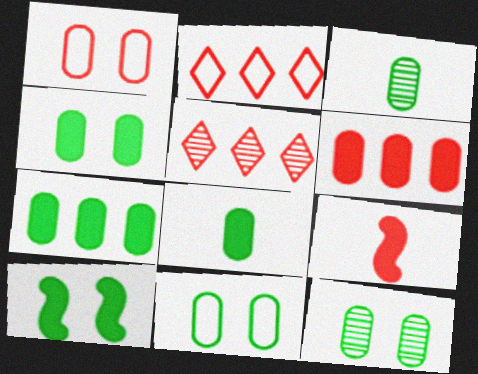[[1, 5, 9], 
[3, 7, 11], 
[4, 7, 8], 
[4, 11, 12]]